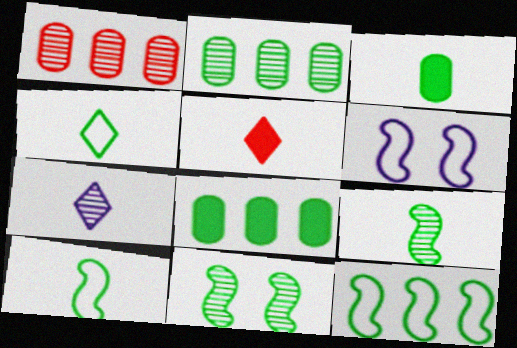[[1, 7, 11], 
[2, 5, 6], 
[3, 4, 9], 
[4, 5, 7], 
[4, 8, 11]]